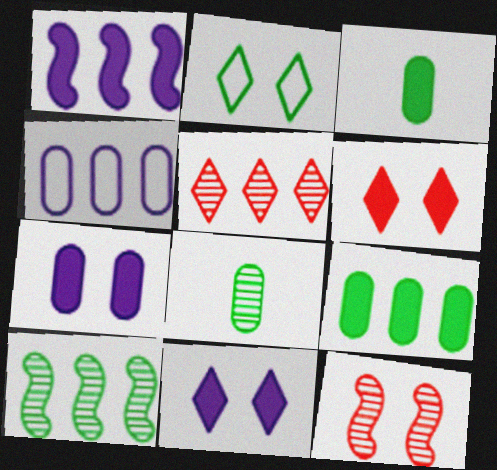[[1, 3, 6], 
[2, 3, 10], 
[2, 7, 12]]